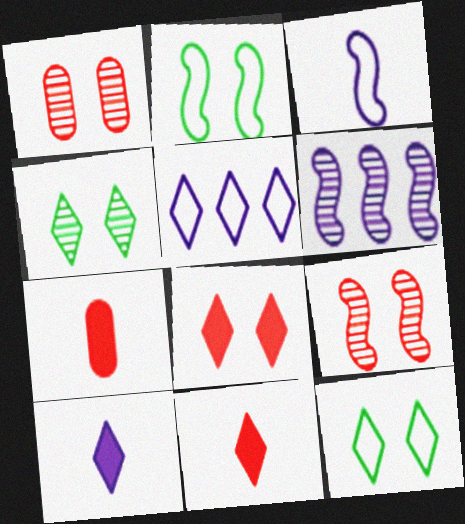[[4, 5, 11], 
[6, 7, 12]]